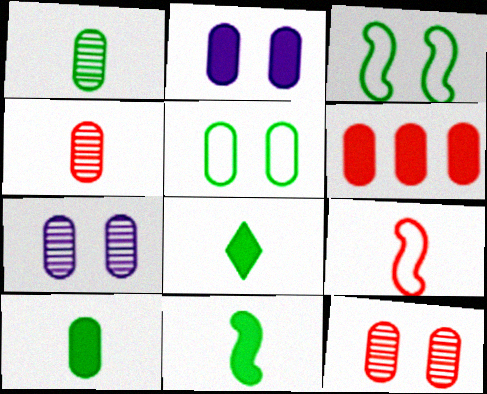[[2, 5, 12], 
[2, 6, 10], 
[8, 10, 11]]